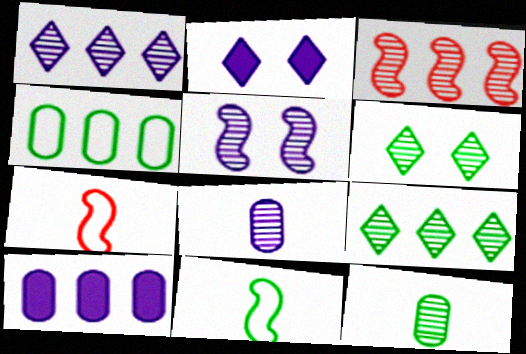[[1, 5, 8], 
[3, 6, 8], 
[6, 7, 10]]